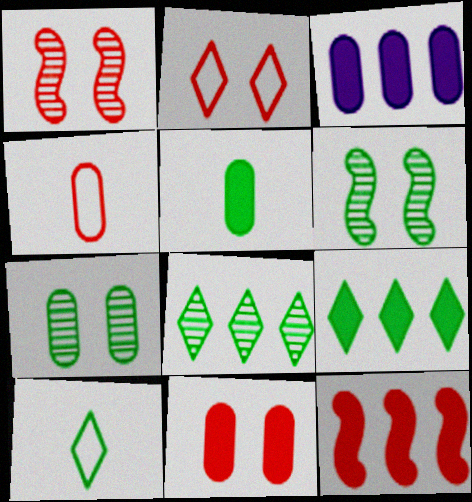[[1, 2, 11], 
[1, 3, 10], 
[3, 4, 7], 
[3, 5, 11], 
[3, 9, 12]]